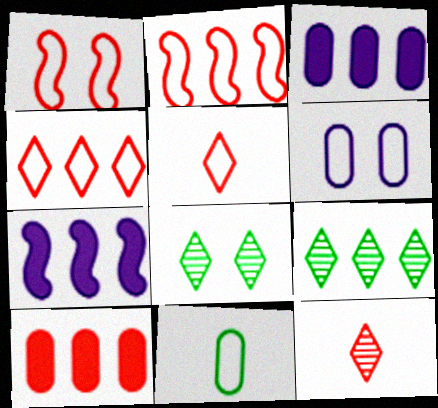[[1, 10, 12], 
[2, 3, 9]]